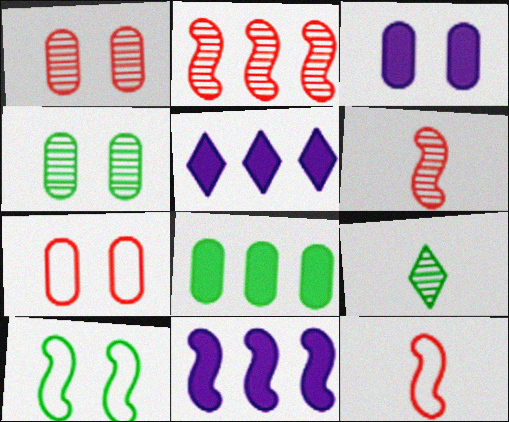[[3, 4, 7], 
[4, 5, 12], 
[6, 10, 11], 
[7, 9, 11], 
[8, 9, 10]]